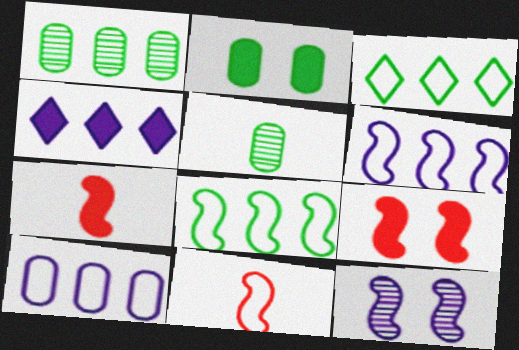[[2, 4, 7], 
[7, 8, 12]]